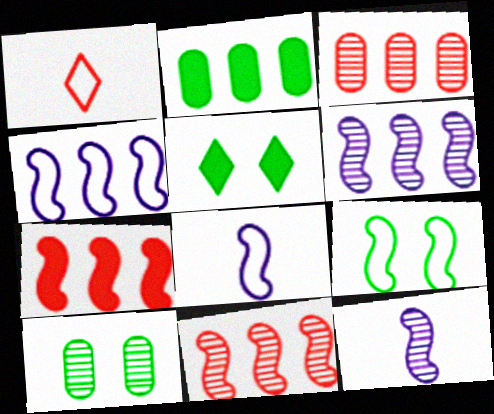[[3, 5, 8], 
[5, 9, 10], 
[7, 9, 12]]